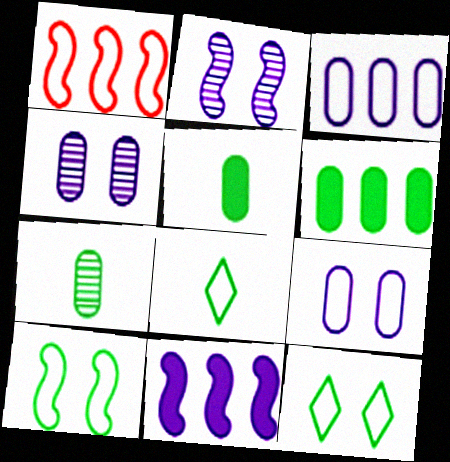[[1, 8, 9]]